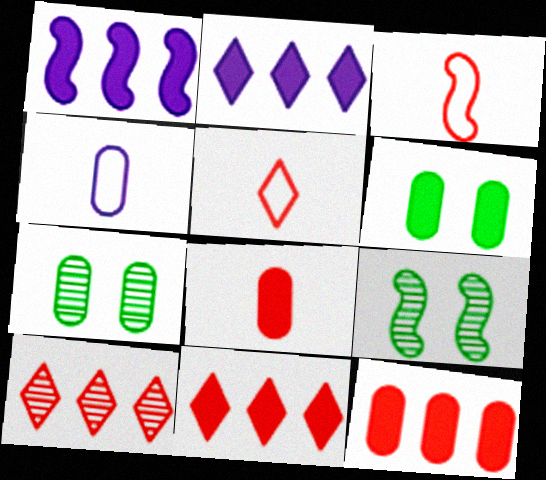[[1, 3, 9], 
[1, 5, 7], 
[2, 3, 7], 
[4, 7, 12], 
[4, 9, 11]]